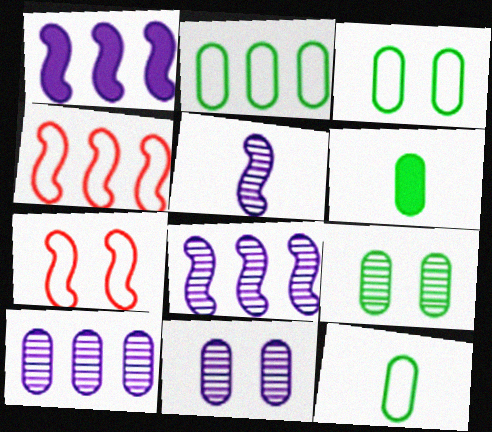[[2, 3, 12], 
[2, 6, 9]]